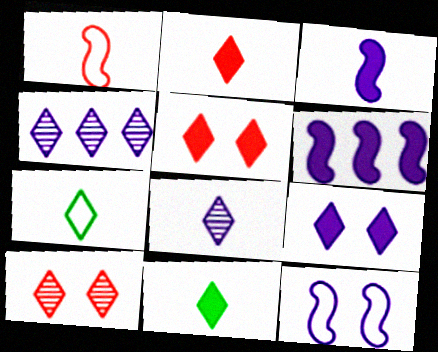[[2, 7, 8], 
[4, 5, 7]]